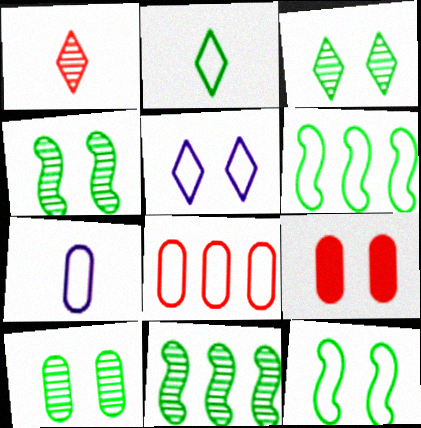[[3, 4, 10], 
[4, 5, 9]]